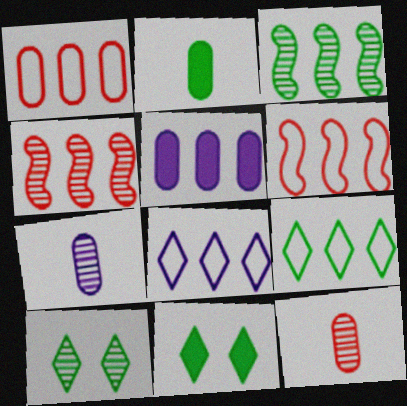[[4, 5, 9], 
[4, 7, 10], 
[6, 7, 11]]